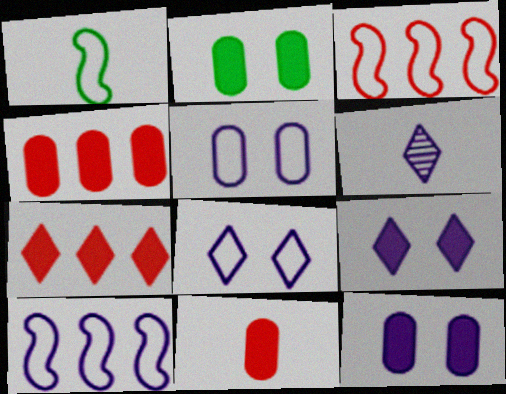[[1, 6, 11], 
[2, 3, 6], 
[6, 10, 12]]